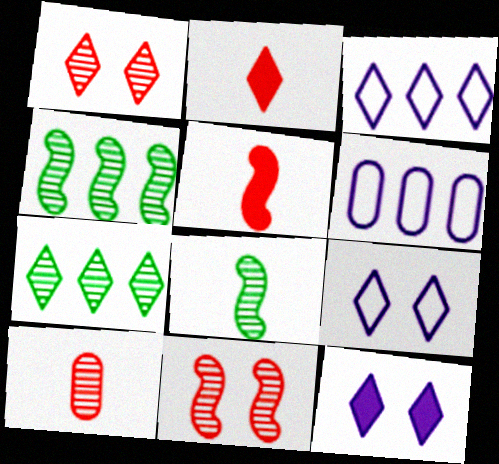[[2, 7, 9]]